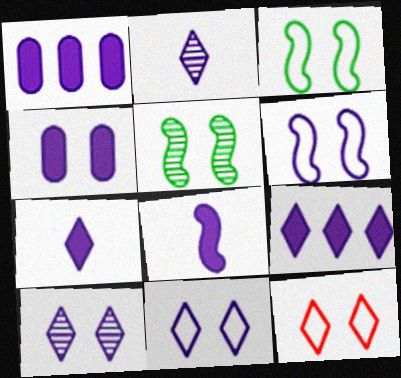[[1, 2, 6], 
[2, 9, 11], 
[4, 5, 12], 
[4, 6, 10], 
[4, 8, 9]]